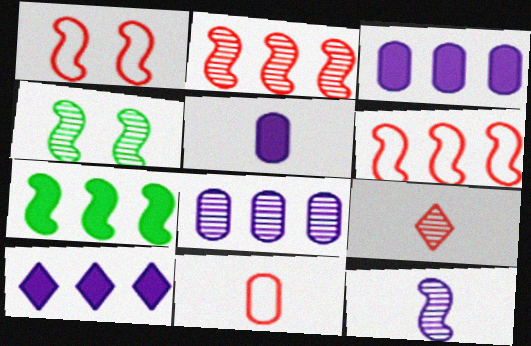[[1, 7, 12], 
[2, 4, 12], 
[4, 8, 9], 
[4, 10, 11]]